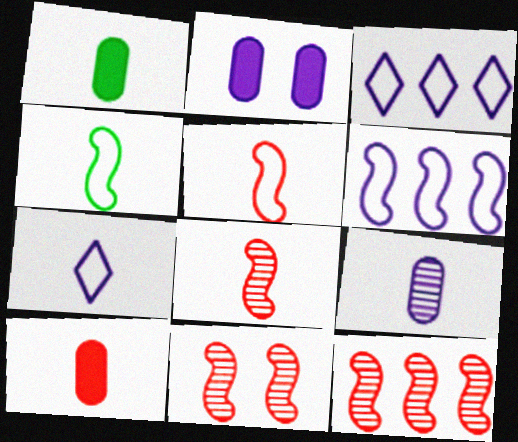[[1, 3, 11], 
[1, 7, 8], 
[8, 11, 12]]